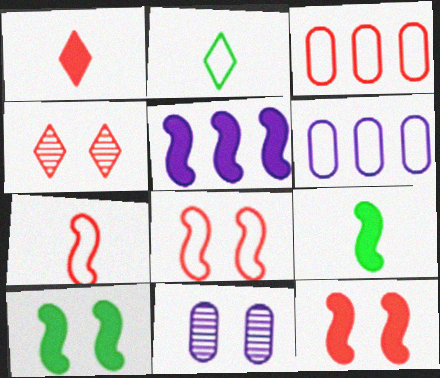[[2, 6, 8], 
[4, 6, 9], 
[5, 9, 12]]